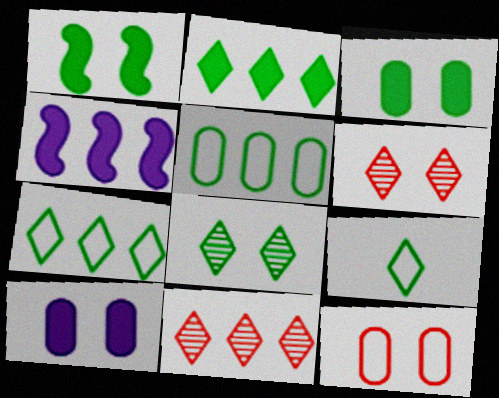[[2, 8, 9], 
[4, 5, 11]]